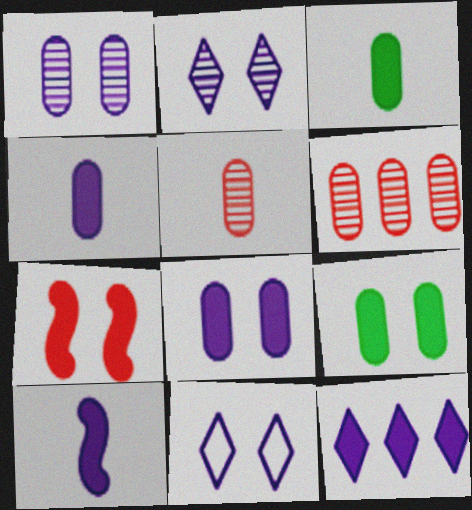[[3, 7, 12], 
[8, 10, 12]]